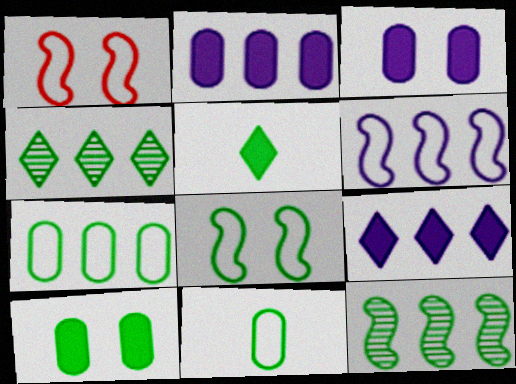[]